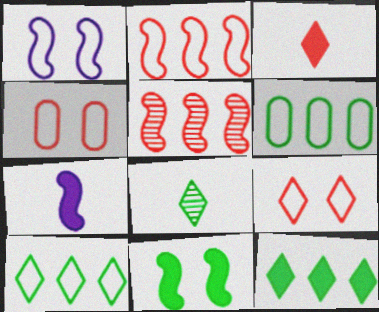[[3, 4, 5], 
[6, 8, 11]]